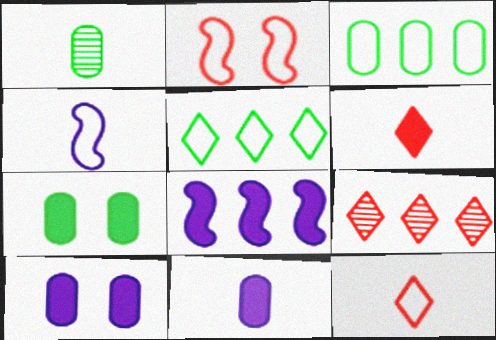[[1, 3, 7], 
[1, 4, 6], 
[3, 8, 9], 
[4, 7, 9], 
[6, 7, 8]]